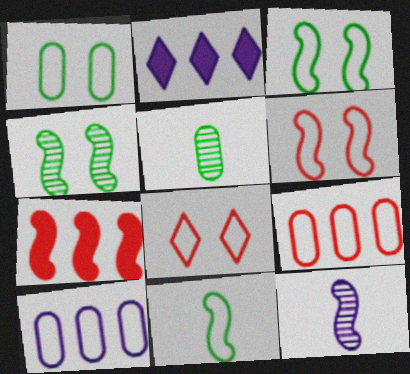[[2, 5, 6], 
[3, 7, 12], 
[8, 10, 11]]